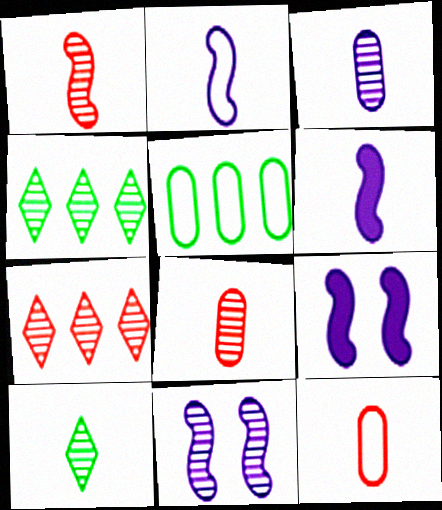[[1, 3, 10], 
[4, 8, 11], 
[4, 9, 12], 
[6, 10, 12]]